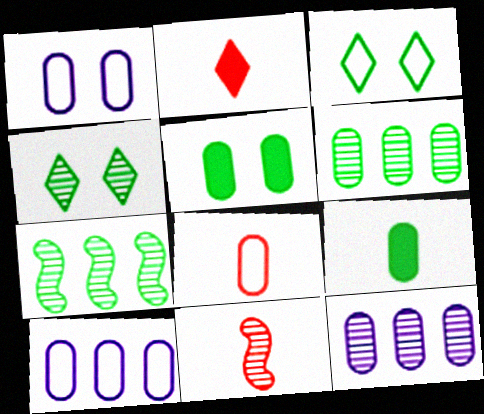[[1, 2, 7], 
[2, 8, 11], 
[3, 7, 9], 
[4, 11, 12], 
[5, 8, 12]]